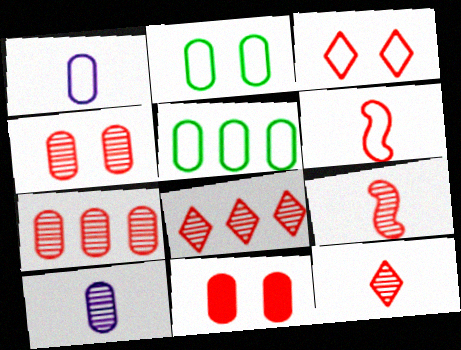[[4, 8, 9], 
[5, 10, 11], 
[6, 8, 11]]